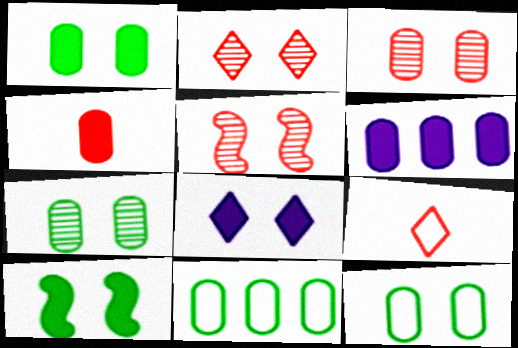[[1, 4, 6], 
[1, 7, 12], 
[2, 3, 5], 
[5, 8, 12]]